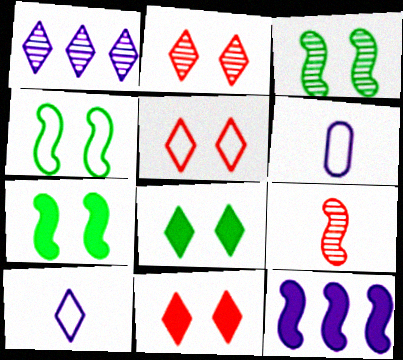[[2, 5, 11], 
[3, 4, 7], 
[4, 9, 12]]